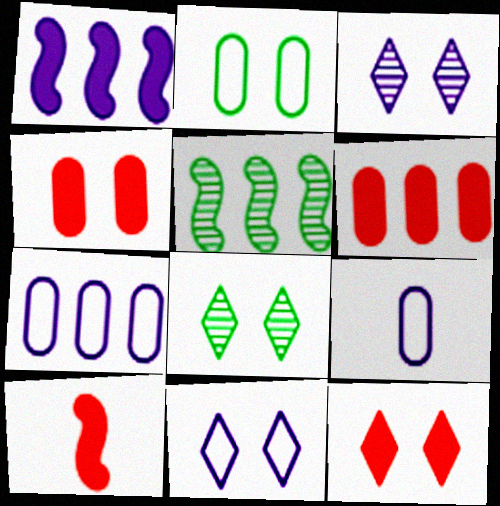[[1, 3, 9], 
[5, 9, 12], 
[6, 10, 12], 
[7, 8, 10], 
[8, 11, 12]]